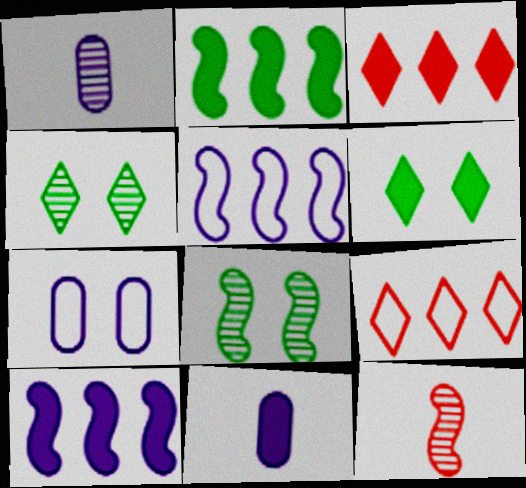[[8, 9, 11]]